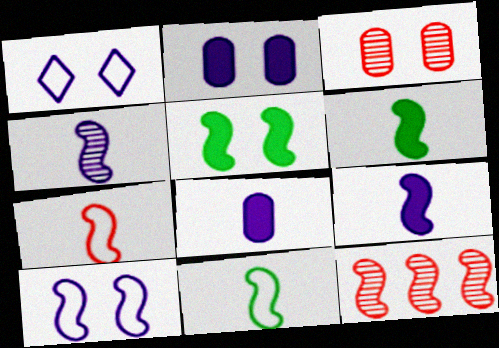[[1, 3, 5], 
[4, 6, 7], 
[6, 10, 12]]